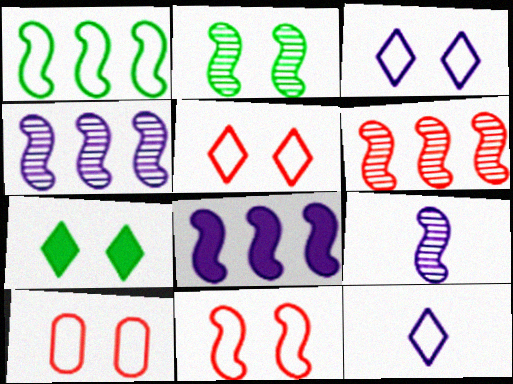[[1, 6, 8], 
[1, 10, 12], 
[2, 6, 9], 
[5, 10, 11]]